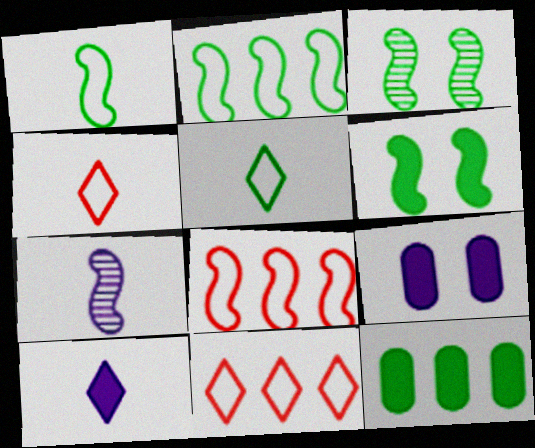[[3, 5, 12], 
[6, 7, 8]]